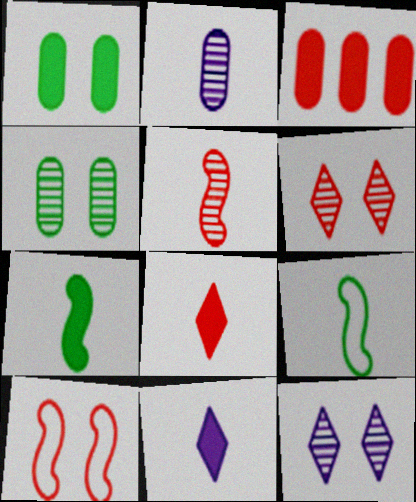[[1, 10, 12], 
[2, 8, 9], 
[3, 9, 12]]